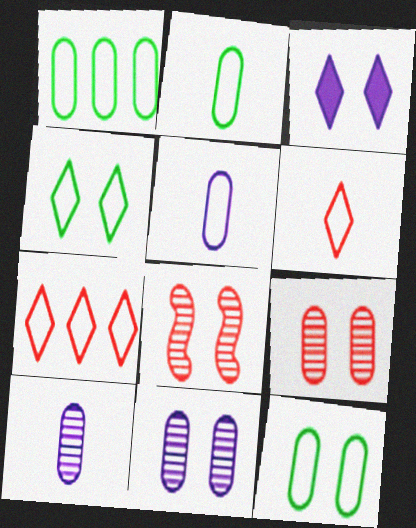[[1, 2, 12], 
[3, 8, 12]]